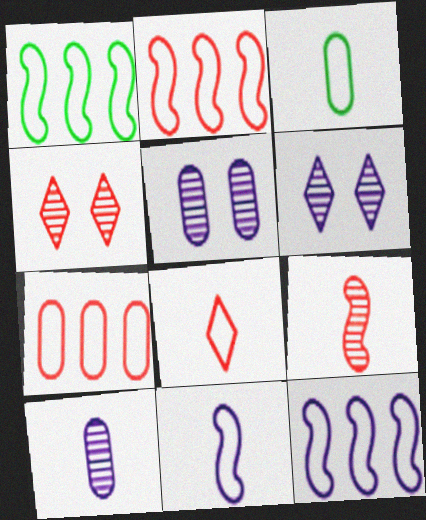[[1, 2, 12], 
[3, 8, 11]]